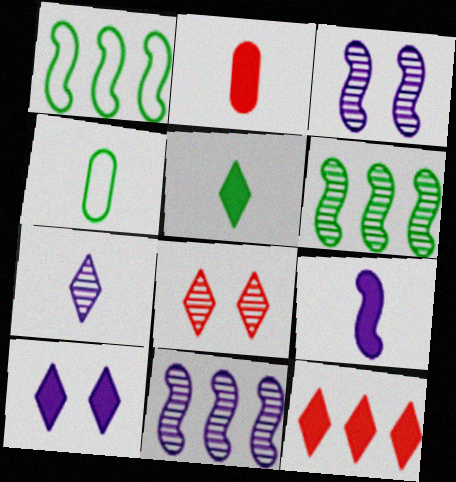[[2, 5, 9], 
[3, 4, 12], 
[5, 10, 12]]